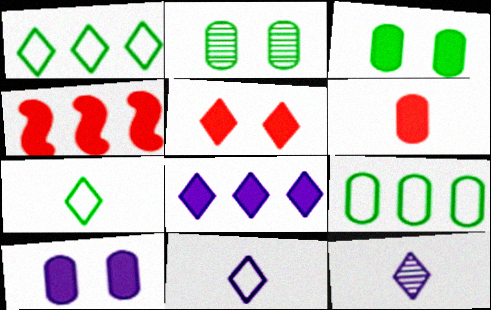[[1, 5, 12], 
[2, 4, 11], 
[4, 5, 6]]